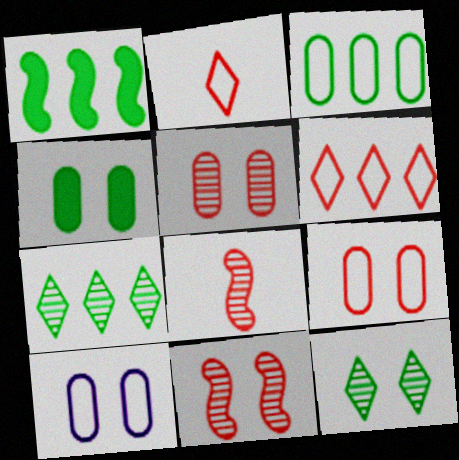[[1, 3, 7], 
[4, 5, 10]]